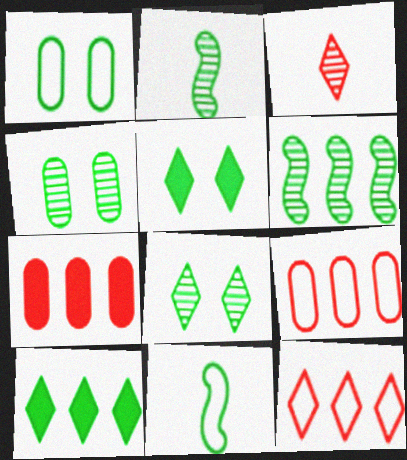[[1, 2, 10], 
[4, 10, 11]]